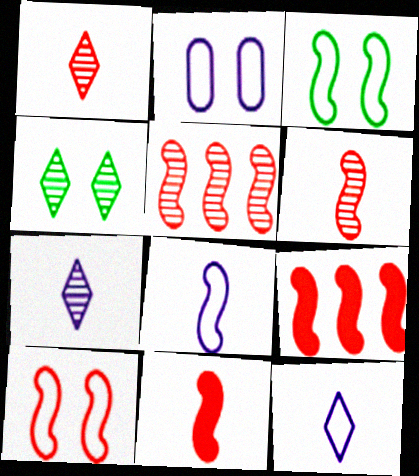[[5, 10, 11], 
[6, 9, 10]]